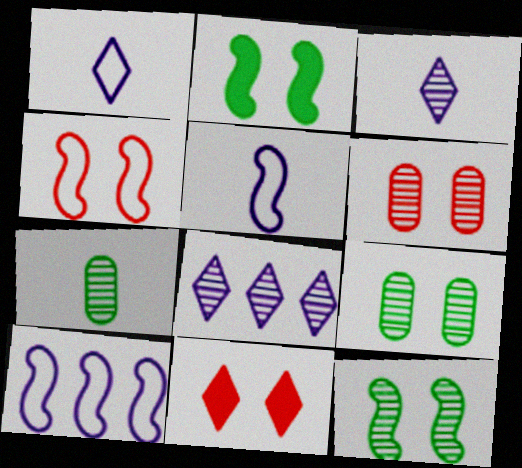[[4, 6, 11], 
[7, 10, 11]]